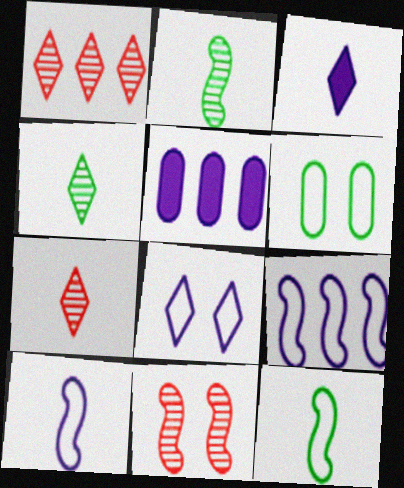[]